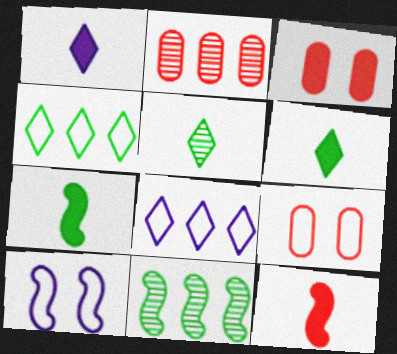[[1, 9, 11], 
[2, 6, 10], 
[10, 11, 12]]